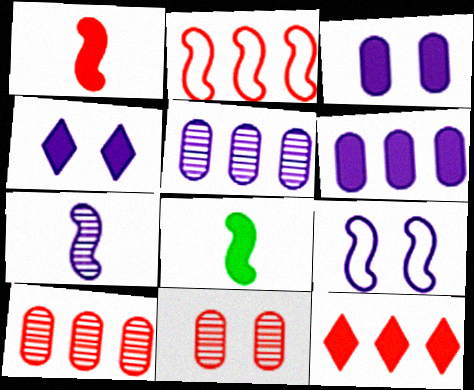[[2, 10, 12], 
[3, 8, 12]]